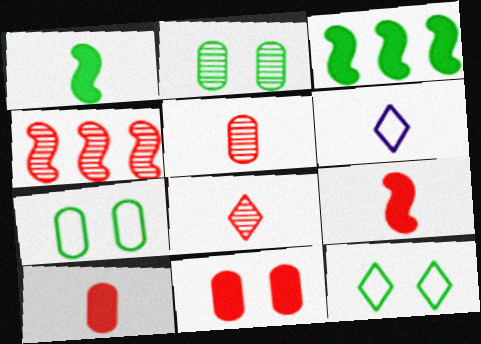[[1, 5, 6]]